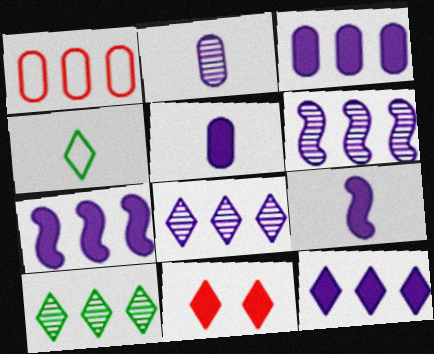[[1, 7, 10], 
[3, 7, 12], 
[4, 8, 11]]